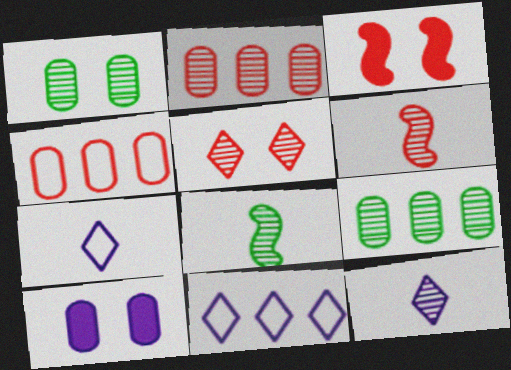[[2, 5, 6], 
[3, 7, 9]]